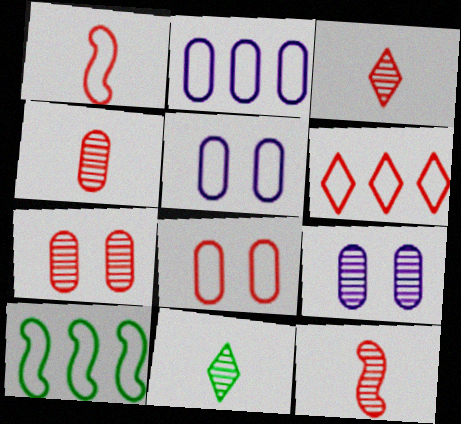[[1, 6, 8], 
[2, 6, 10], 
[3, 4, 12]]